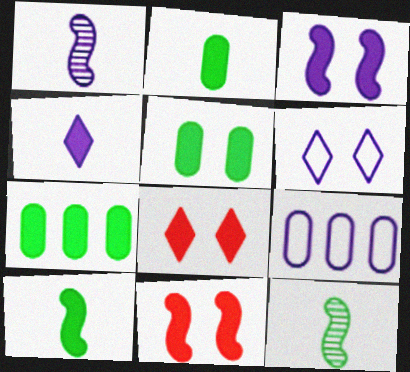[[2, 5, 7], 
[3, 5, 8], 
[4, 7, 11], 
[8, 9, 12]]